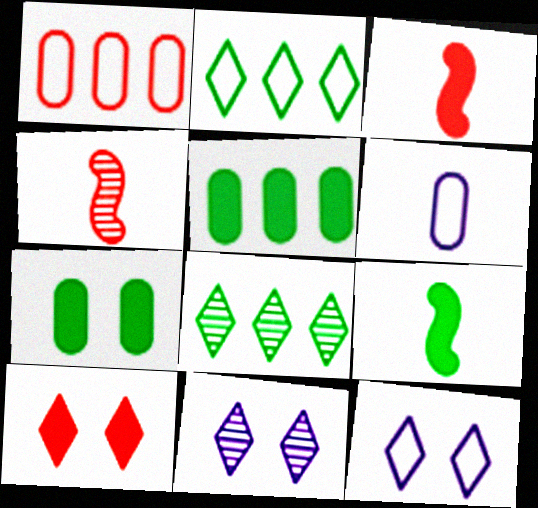[[1, 4, 10], 
[1, 9, 11], 
[4, 5, 12]]